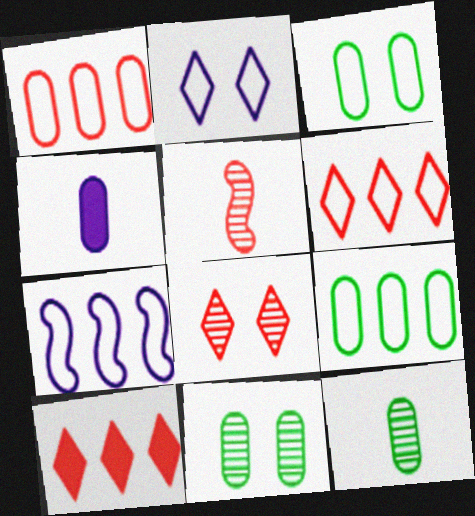[[1, 4, 11], 
[6, 7, 9]]